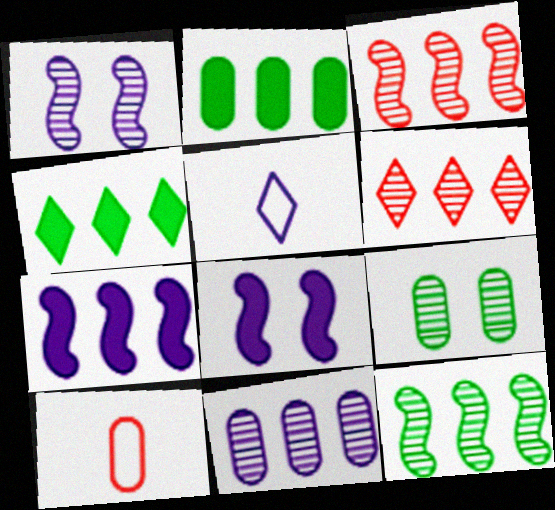[[1, 4, 10], 
[5, 8, 11], 
[6, 11, 12]]